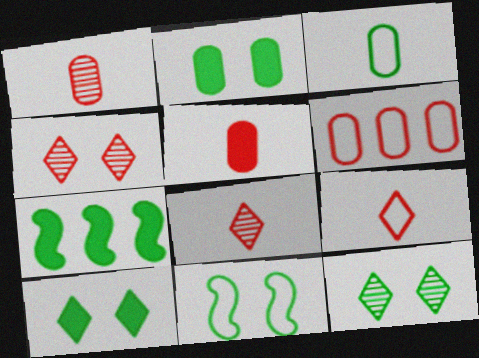[[2, 11, 12], 
[3, 7, 12]]